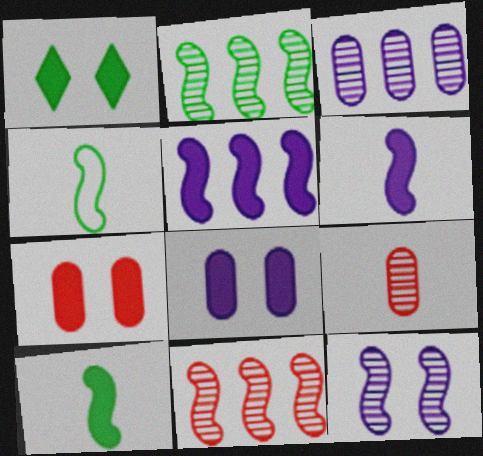[]